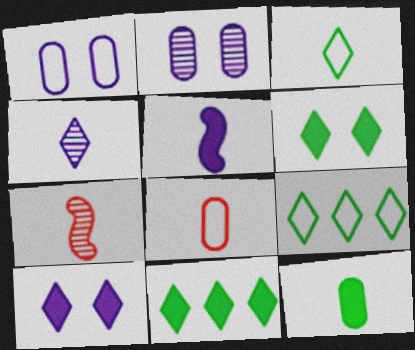[[1, 7, 11]]